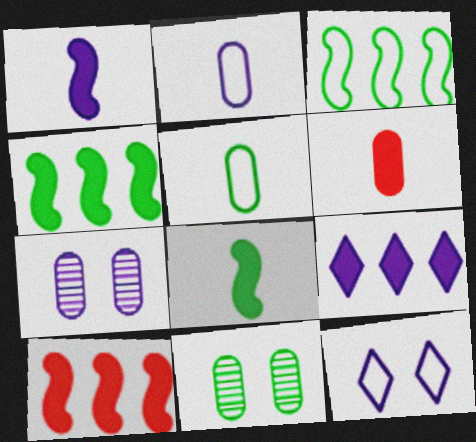[]